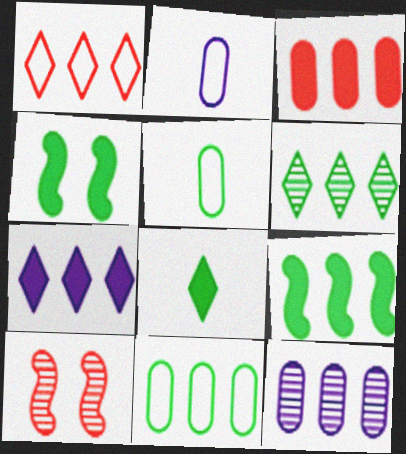[[1, 6, 7], 
[1, 9, 12], 
[3, 7, 9], 
[3, 11, 12], 
[4, 5, 6], 
[5, 7, 10], 
[6, 9, 11]]